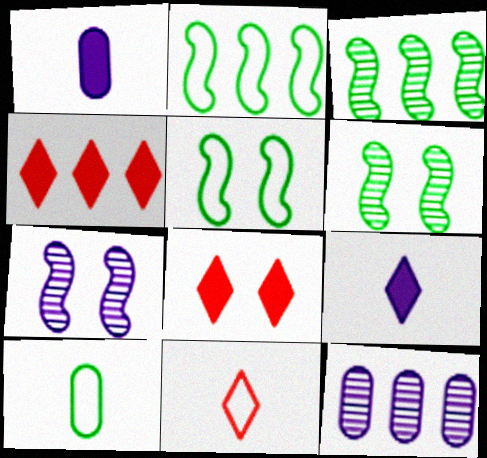[[2, 4, 12], 
[4, 7, 10]]